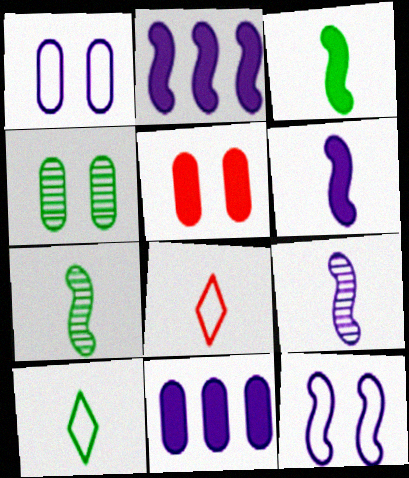[[1, 4, 5], 
[2, 4, 8], 
[2, 9, 12]]